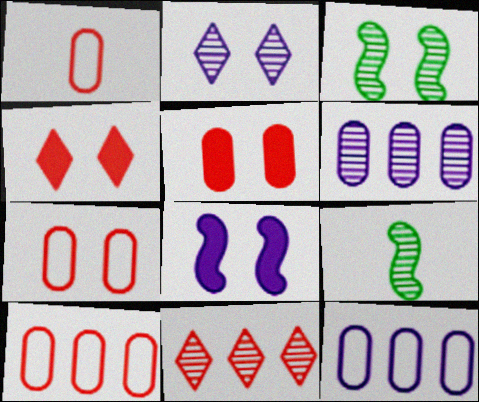[[1, 7, 10], 
[4, 9, 12]]